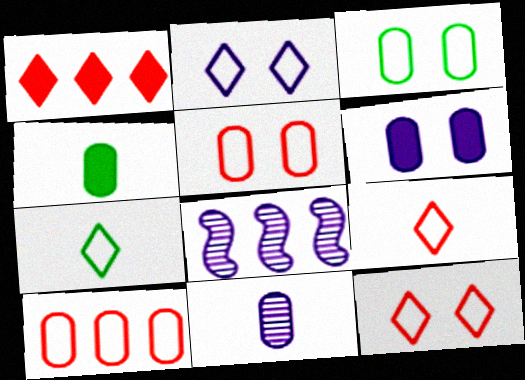[[4, 8, 12]]